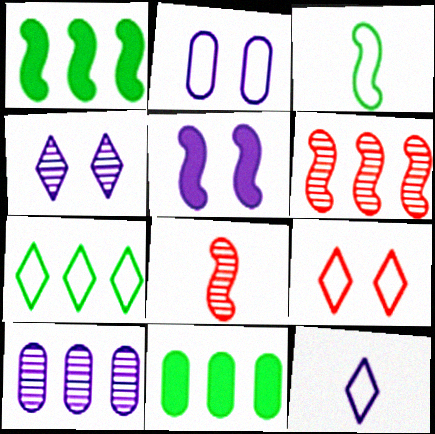[[2, 4, 5], 
[3, 5, 6], 
[5, 10, 12], 
[7, 9, 12]]